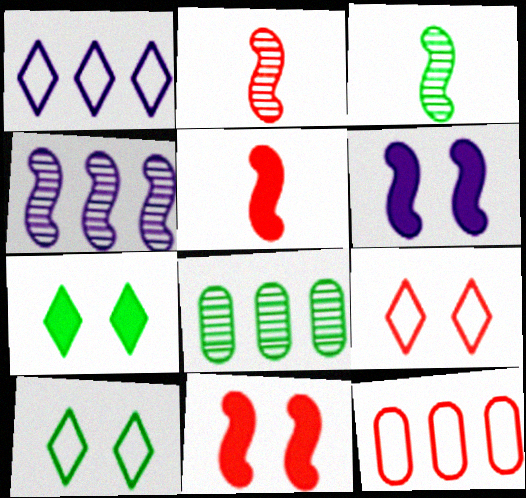[]